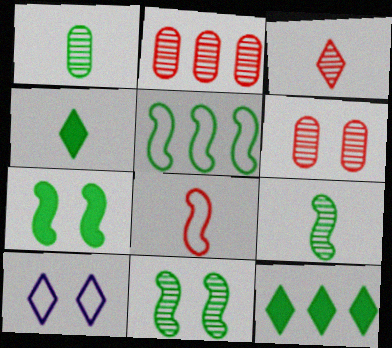[[3, 10, 12], 
[5, 7, 9], 
[6, 7, 10]]